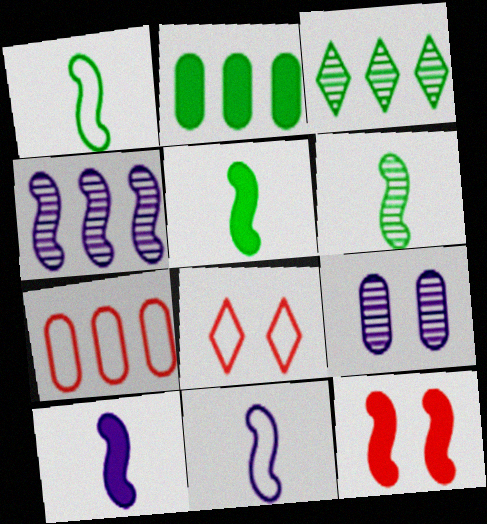[[1, 4, 12], 
[1, 5, 6]]